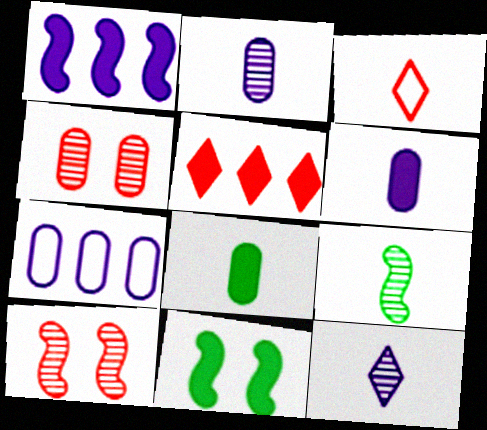[[3, 6, 9], 
[4, 7, 8], 
[5, 6, 11]]